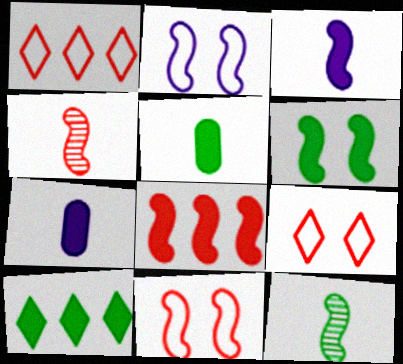[[2, 8, 12], 
[3, 6, 8], 
[4, 8, 11], 
[5, 6, 10]]